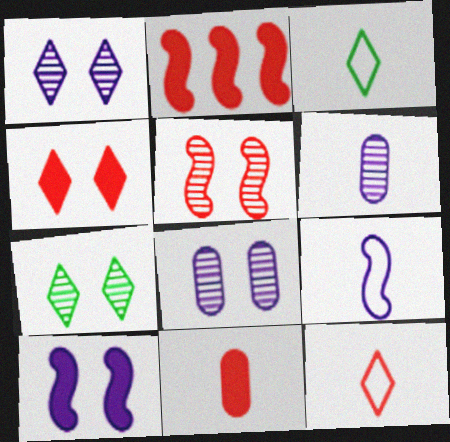[[2, 3, 8], 
[2, 4, 11], 
[5, 7, 8]]